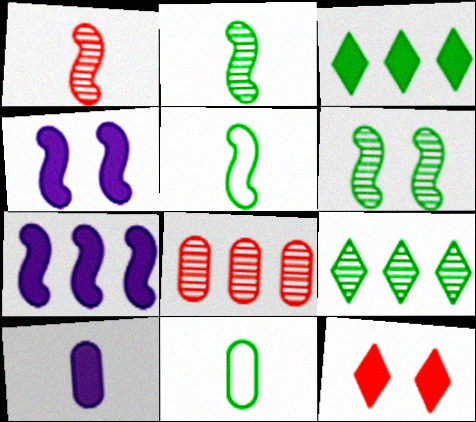[[3, 6, 11]]